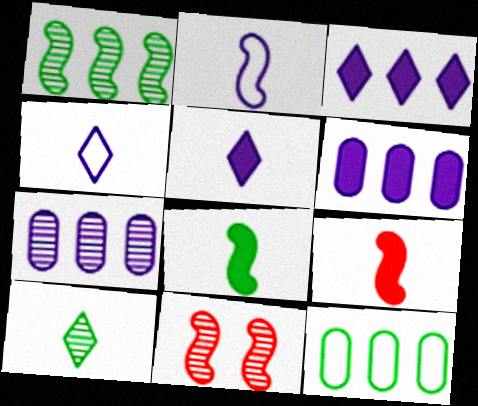[[5, 11, 12], 
[7, 10, 11]]